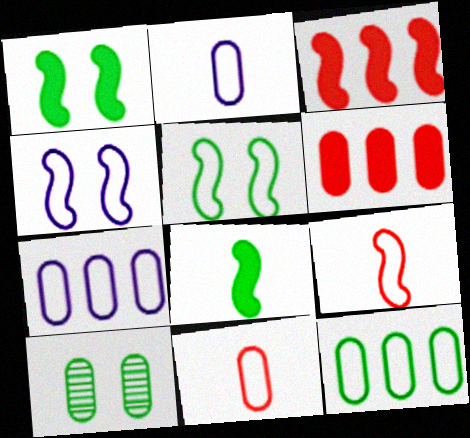[[2, 6, 10]]